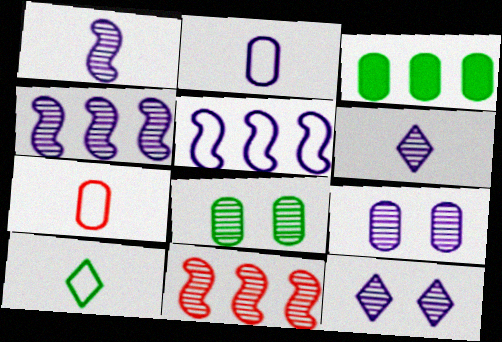[[3, 7, 9], 
[4, 6, 9], 
[6, 8, 11]]